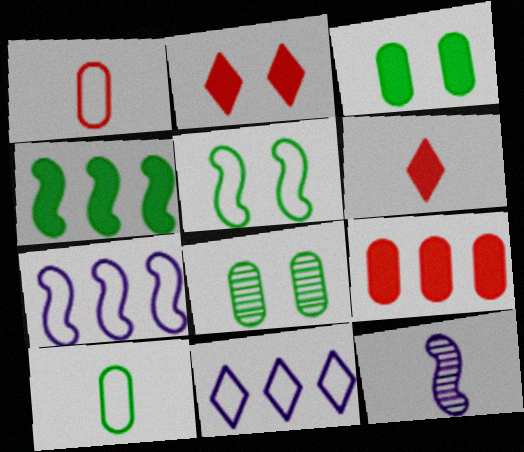[[1, 5, 11], 
[6, 7, 8], 
[6, 10, 12]]